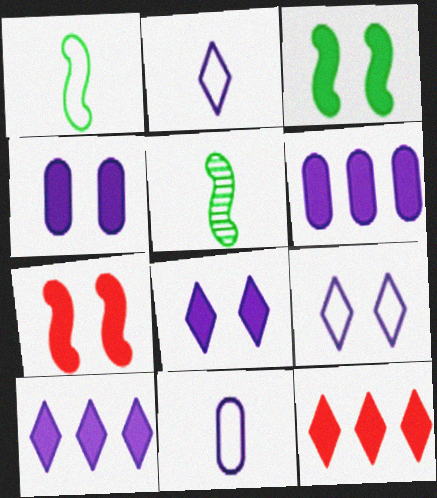[]